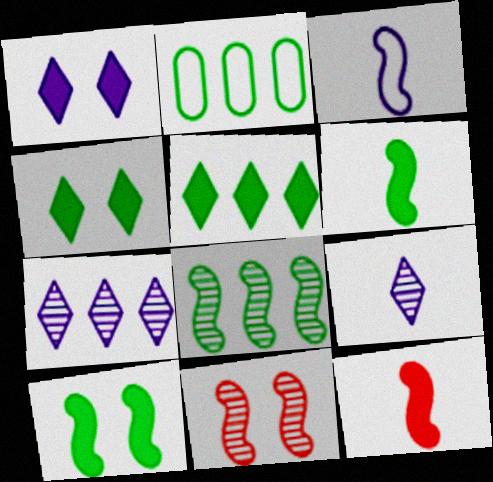[[2, 5, 8]]